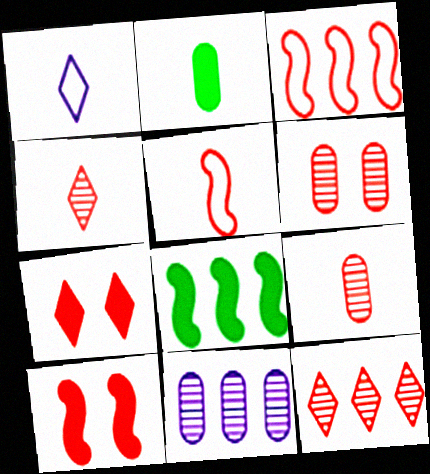[[1, 6, 8], 
[3, 7, 9]]